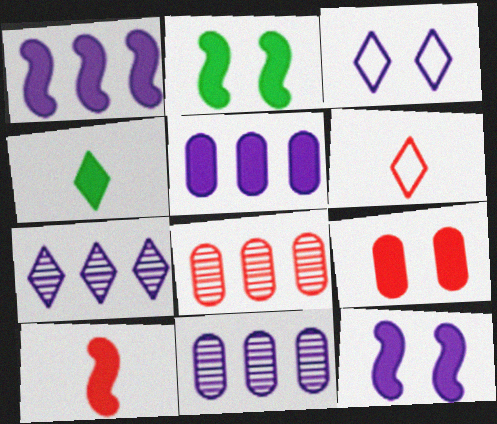[[1, 2, 10], 
[1, 4, 9], 
[2, 6, 11]]